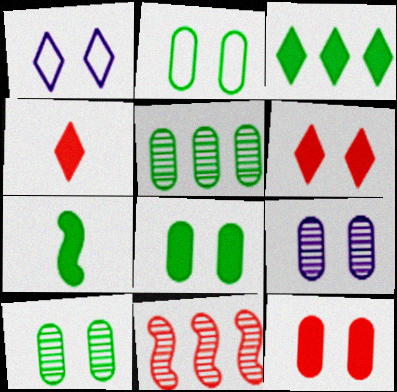[[2, 8, 10], 
[2, 9, 12], 
[3, 7, 8]]